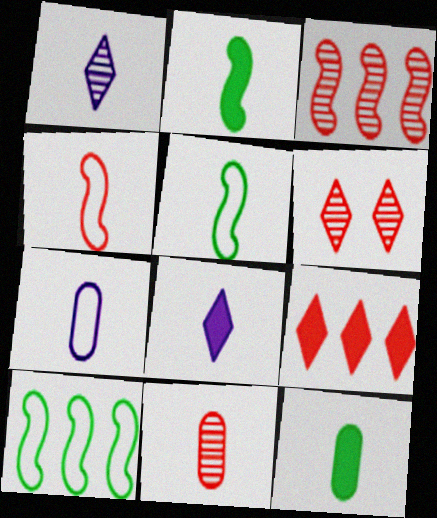[[1, 4, 12], 
[3, 6, 11], 
[5, 8, 11], 
[7, 11, 12]]